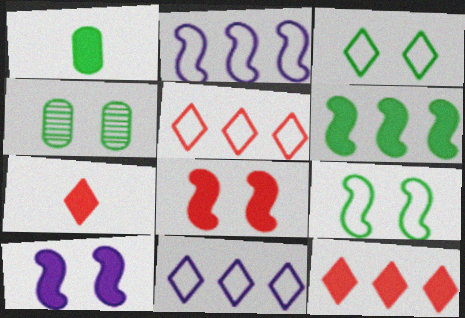[[1, 10, 12], 
[2, 4, 7]]